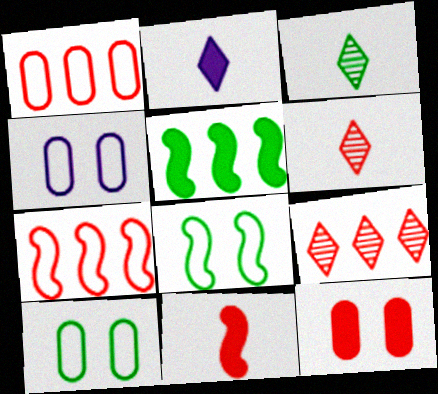[[2, 5, 12], 
[3, 5, 10], 
[4, 5, 6], 
[6, 7, 12]]